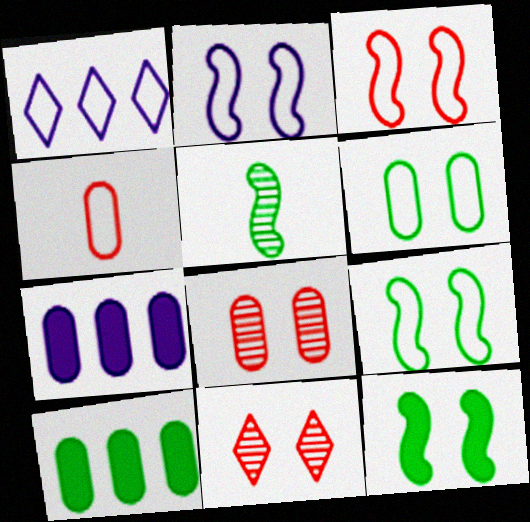[[1, 4, 9], 
[2, 3, 9]]